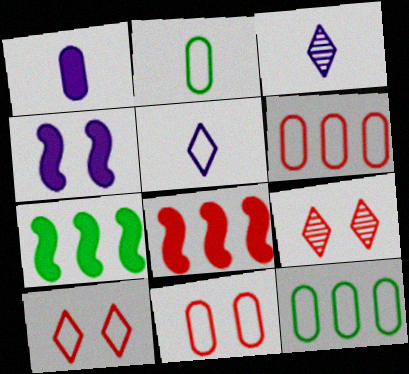[[3, 7, 11]]